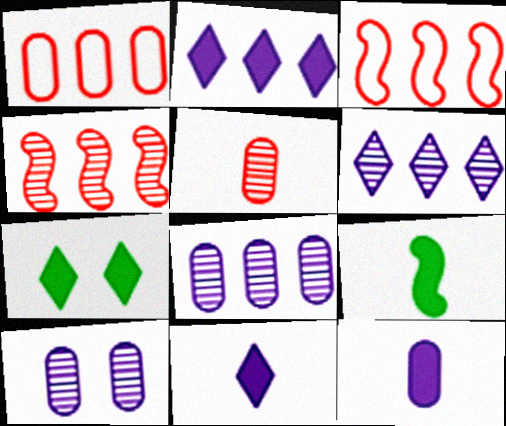[]